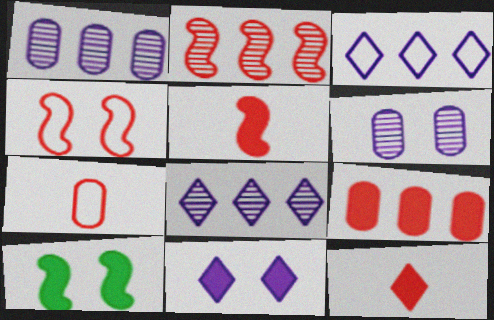[[2, 4, 5], 
[7, 8, 10]]